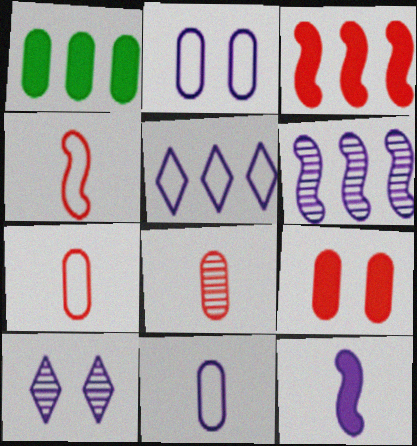[[1, 2, 8], 
[1, 4, 10]]